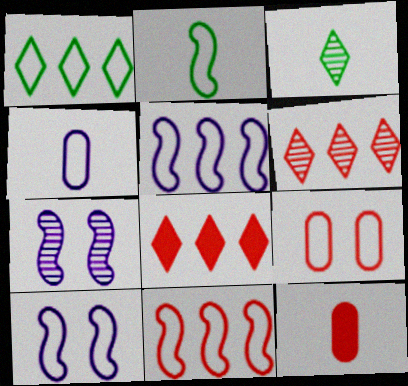[[1, 7, 12], 
[2, 10, 11]]